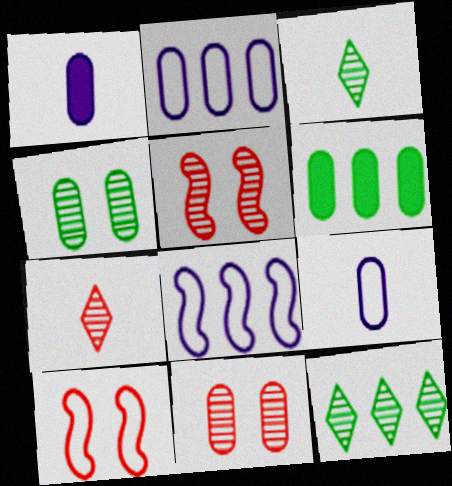[[1, 10, 12], 
[6, 9, 11]]